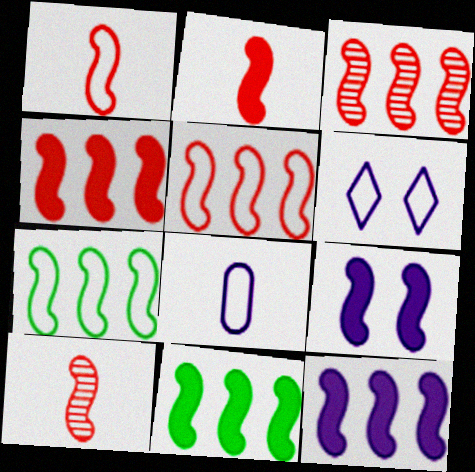[[1, 2, 10], 
[2, 9, 11], 
[3, 4, 5], 
[3, 7, 12], 
[4, 11, 12], 
[7, 9, 10]]